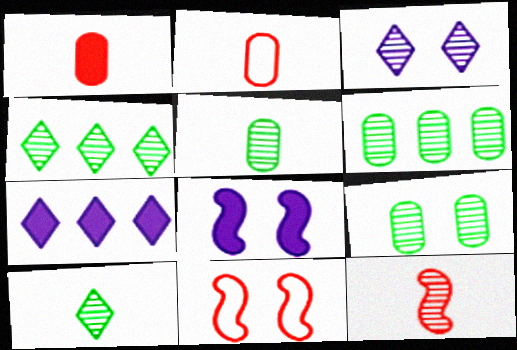[[2, 4, 8], 
[3, 6, 12], 
[5, 6, 9], 
[5, 7, 11]]